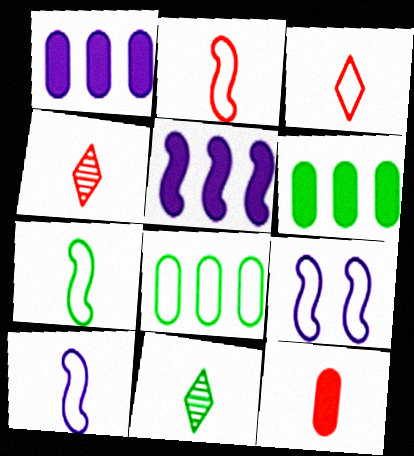[[2, 4, 12], 
[2, 7, 10], 
[3, 8, 9], 
[4, 6, 9], 
[10, 11, 12]]